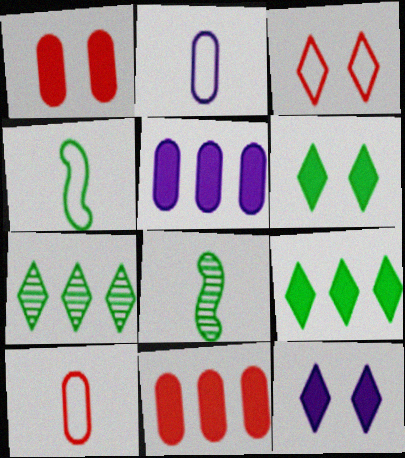[[3, 5, 8]]